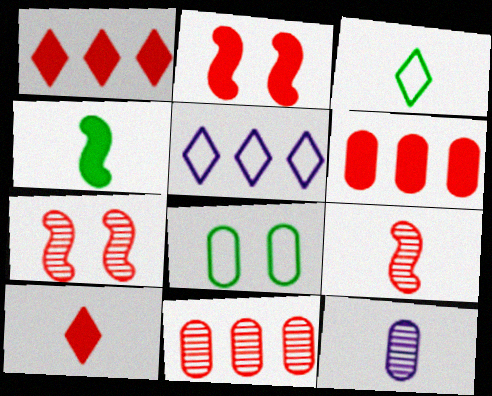[[2, 6, 10], 
[6, 8, 12]]